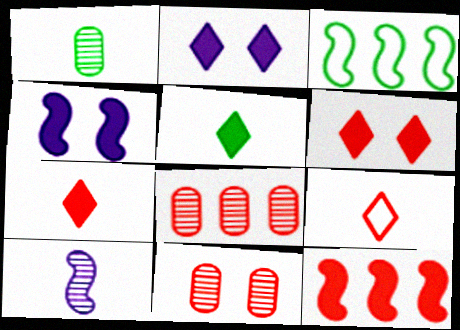[[9, 11, 12]]